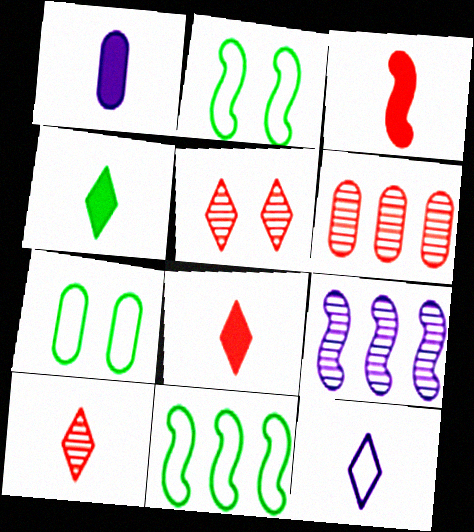[[1, 3, 4], 
[1, 5, 11], 
[1, 6, 7], 
[2, 3, 9], 
[4, 10, 12], 
[7, 8, 9]]